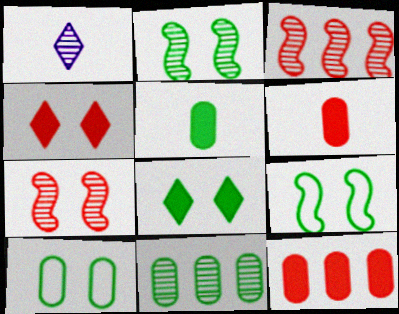[[1, 7, 11], 
[1, 9, 12], 
[2, 8, 10], 
[5, 10, 11]]